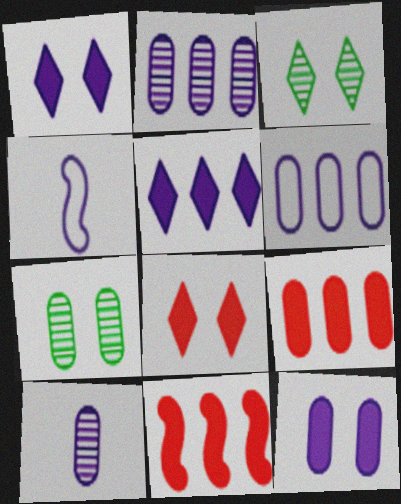[[1, 2, 4], 
[3, 4, 9], 
[6, 10, 12]]